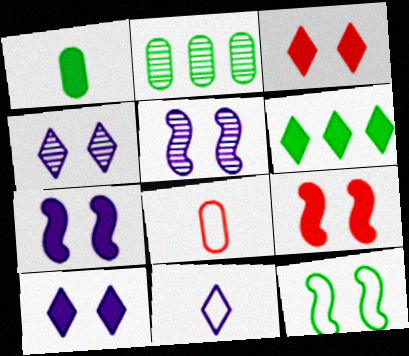[[2, 9, 11], 
[5, 6, 8], 
[5, 9, 12]]